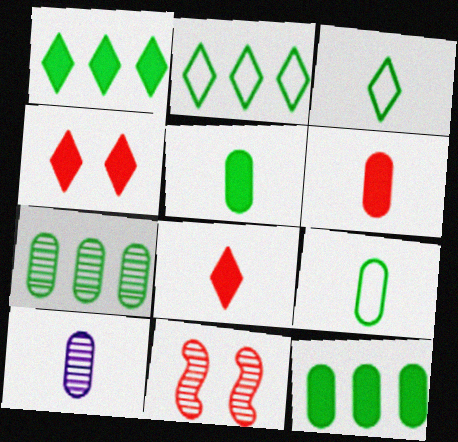[[6, 9, 10]]